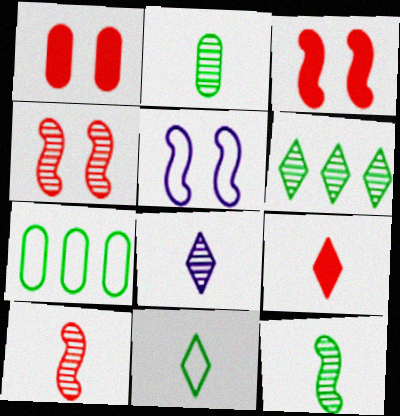[[2, 8, 10], 
[3, 7, 8], 
[8, 9, 11]]